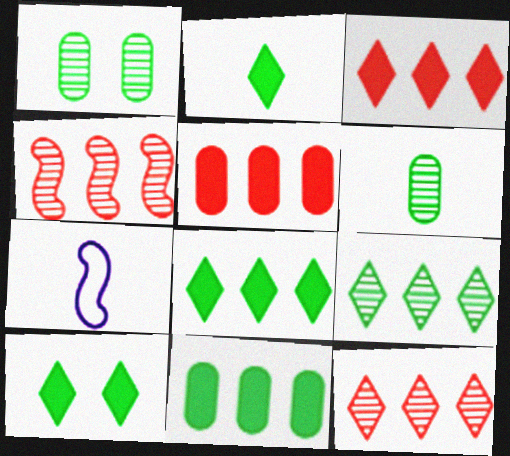[[1, 3, 7], 
[2, 8, 10]]